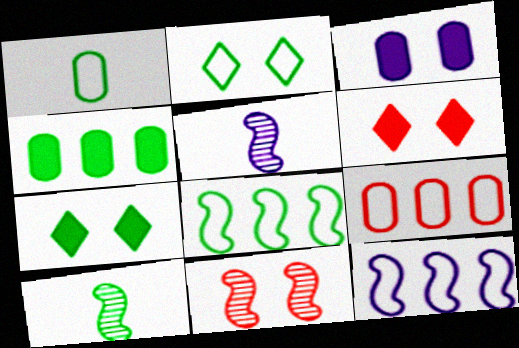[[1, 2, 8], 
[2, 3, 11], 
[2, 4, 10], 
[5, 7, 9]]